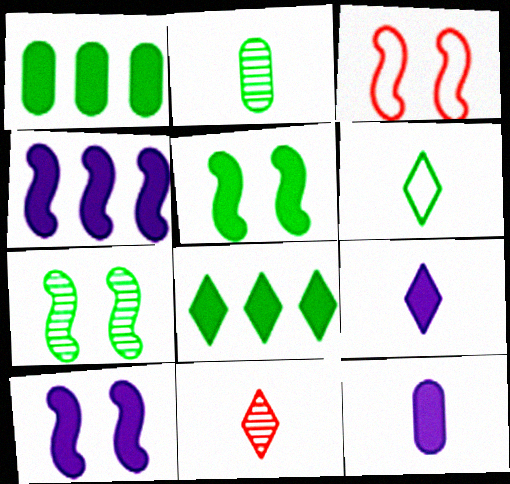[[1, 6, 7], 
[3, 7, 10], 
[6, 9, 11]]